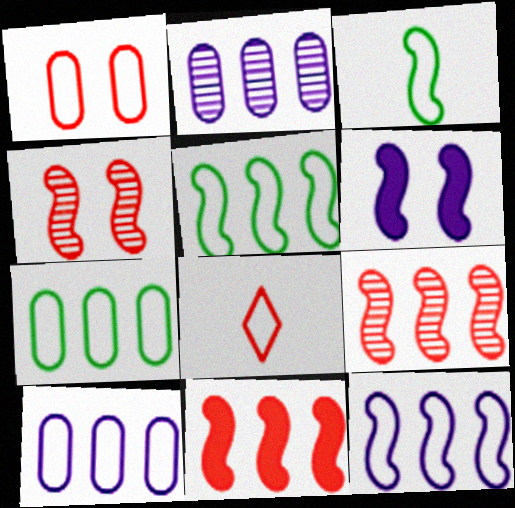[[3, 6, 9]]